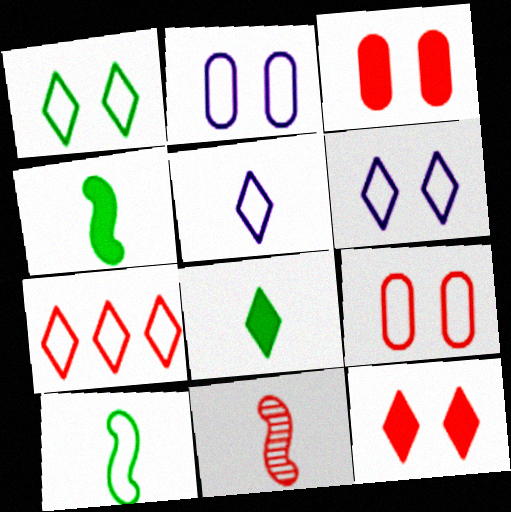[[1, 5, 7], 
[2, 7, 10], 
[3, 7, 11]]